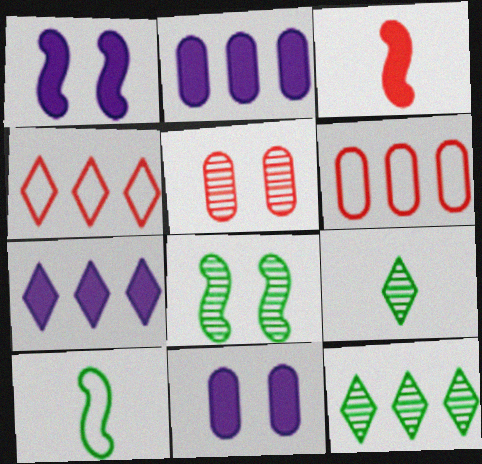[[1, 6, 9], 
[3, 4, 5], 
[4, 7, 12], 
[5, 7, 10]]